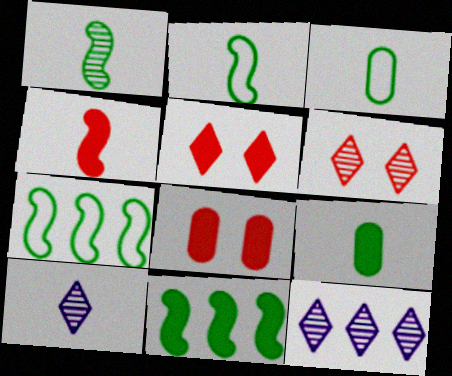[[2, 8, 12], 
[3, 4, 10], 
[7, 8, 10]]